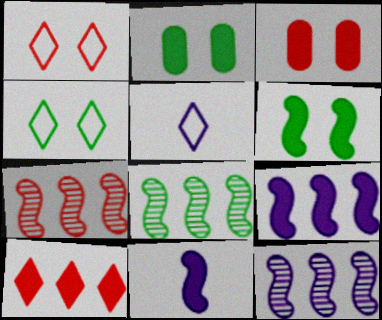[[2, 5, 7], 
[2, 10, 11], 
[3, 5, 8], 
[7, 8, 12]]